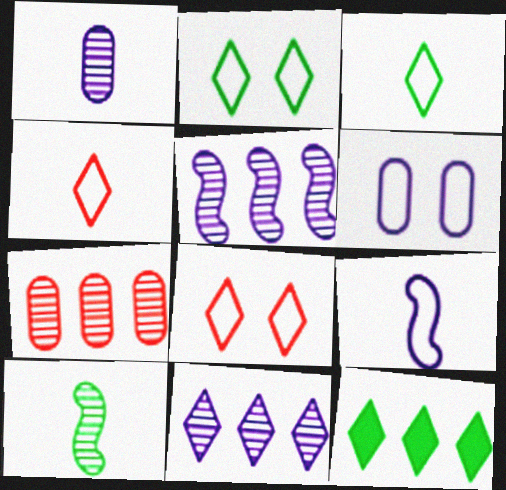[]